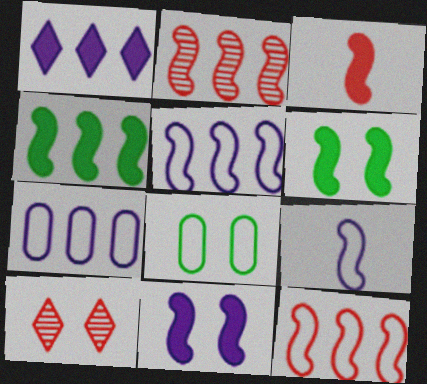[[2, 4, 5], 
[2, 6, 9], 
[3, 4, 11], 
[8, 10, 11]]